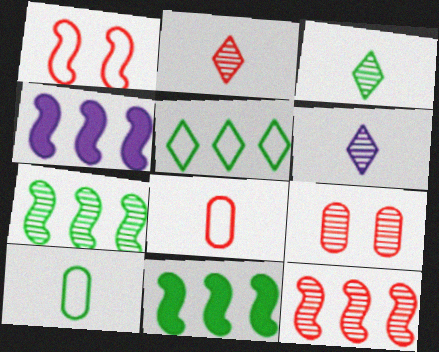[[2, 3, 6], 
[2, 9, 12], 
[6, 7, 9]]